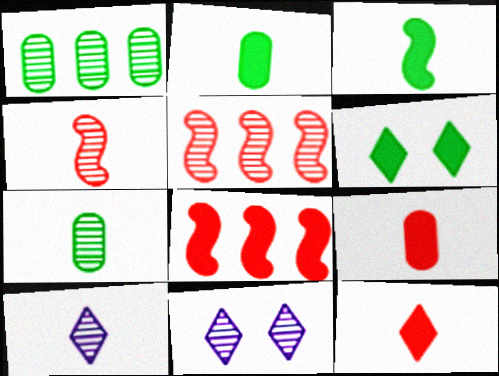[[1, 4, 11], 
[4, 7, 10], 
[5, 7, 11]]